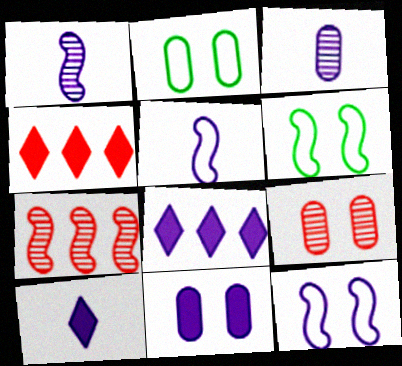[[1, 2, 4], 
[2, 7, 10], 
[2, 9, 11], 
[3, 4, 6], 
[3, 5, 10], 
[3, 8, 12]]